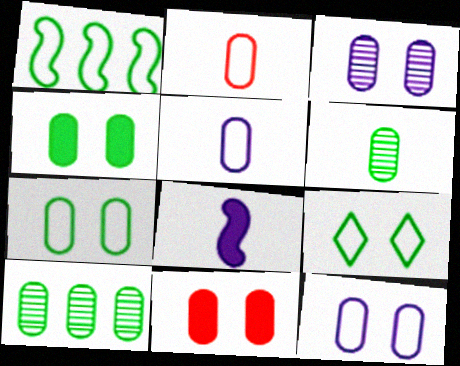[[3, 7, 11], 
[5, 10, 11]]